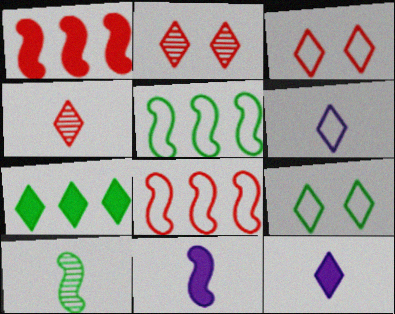[[2, 6, 7]]